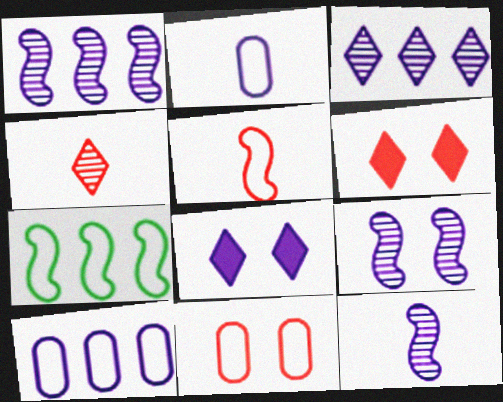[[1, 2, 8], 
[1, 9, 12], 
[8, 10, 12]]